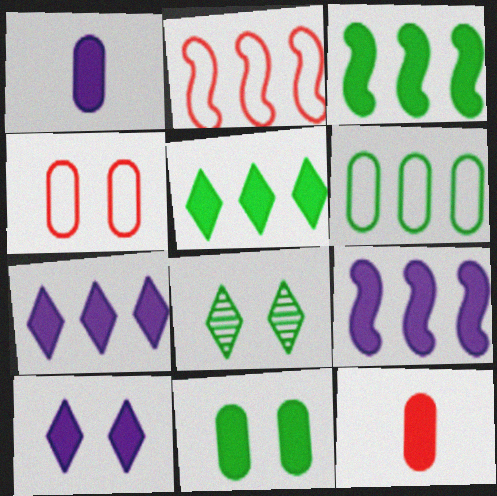[[1, 2, 8], 
[1, 9, 10], 
[3, 10, 12]]